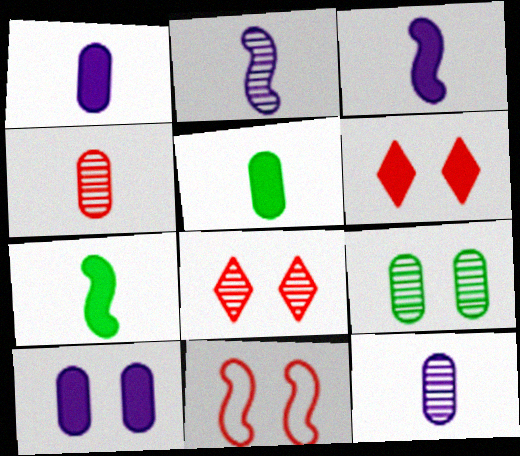[]